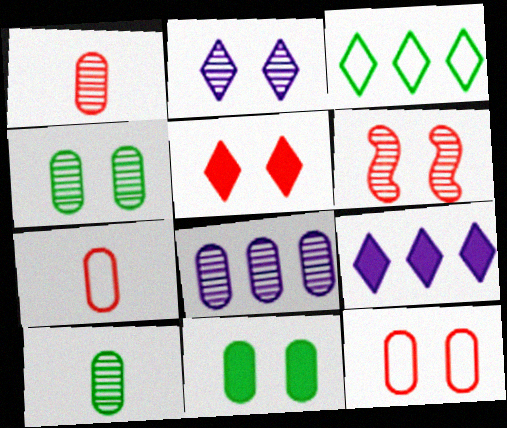[[1, 4, 8], 
[2, 4, 6], 
[5, 6, 12], 
[7, 8, 11]]